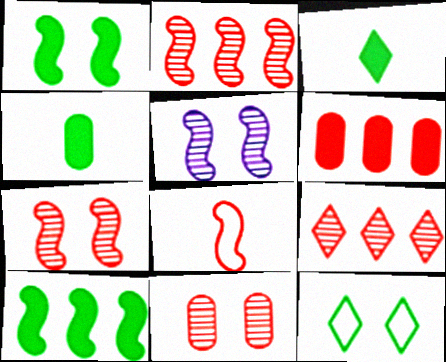[[5, 8, 10]]